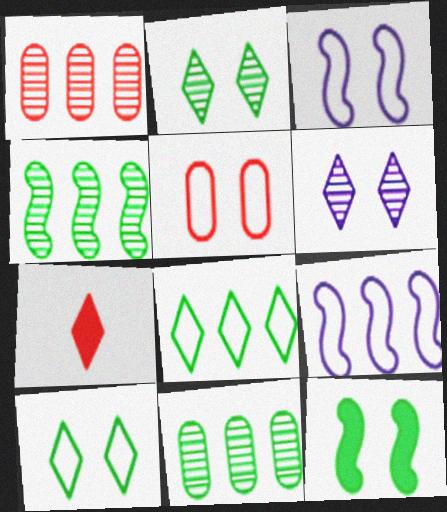[[3, 5, 10], 
[3, 7, 11], 
[5, 6, 12], 
[6, 7, 8]]